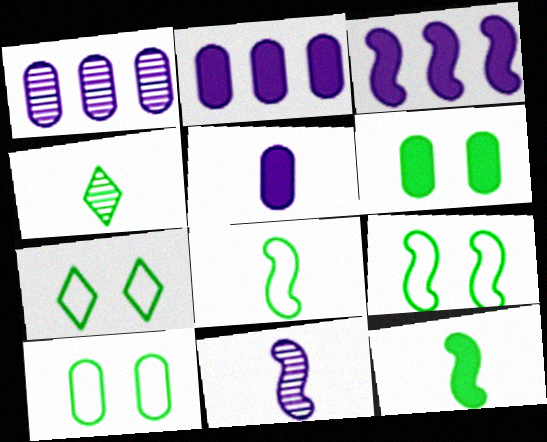[[7, 9, 10]]